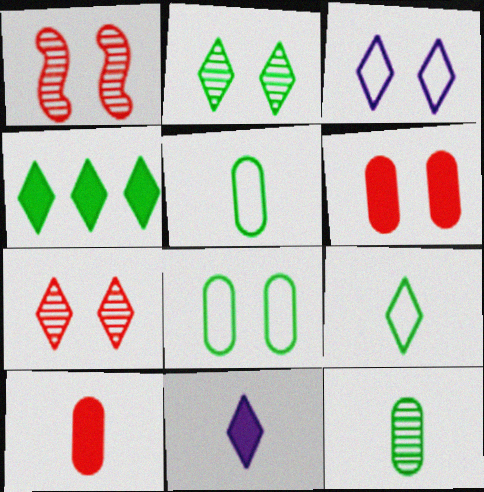[[2, 4, 9]]